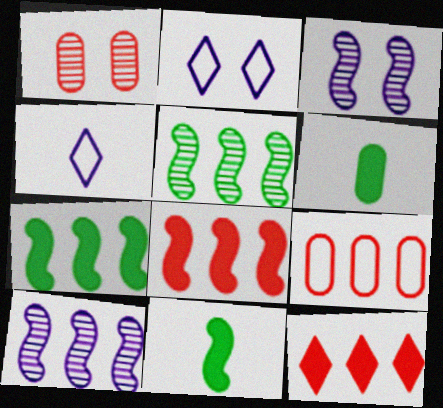[[1, 4, 7]]